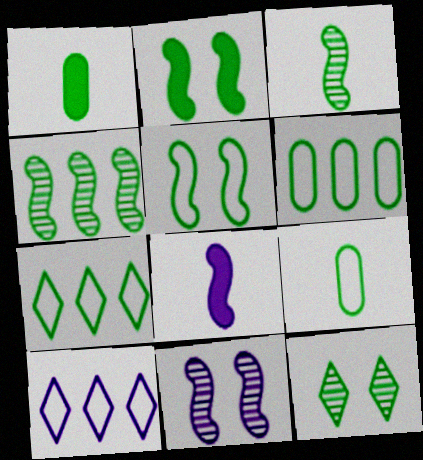[[5, 7, 9]]